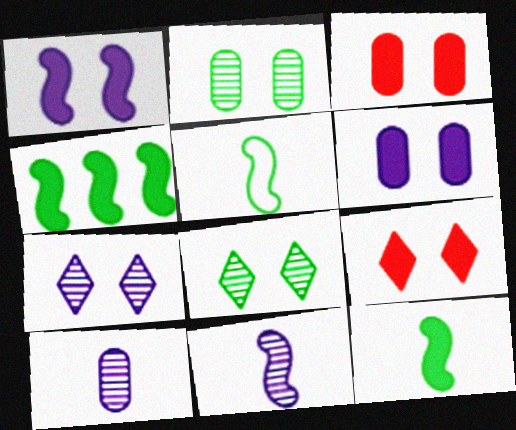[]